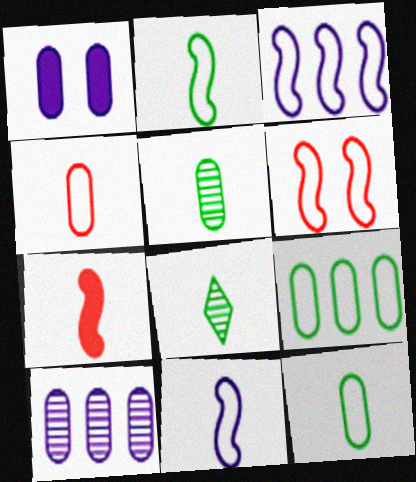[[2, 3, 6]]